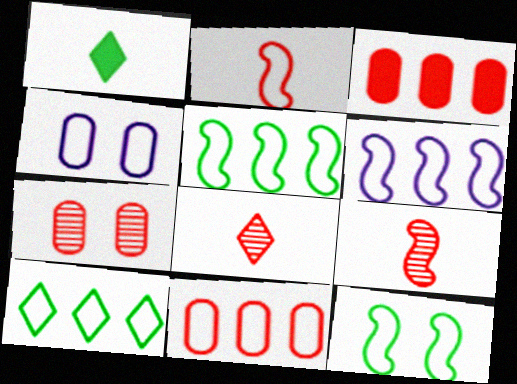[[1, 6, 7], 
[2, 4, 10], 
[2, 6, 12], 
[6, 10, 11]]